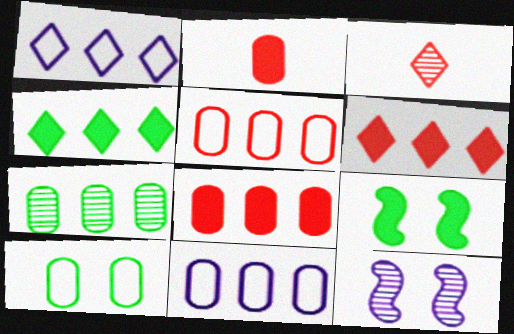[[3, 7, 12], 
[3, 9, 11], 
[7, 8, 11]]